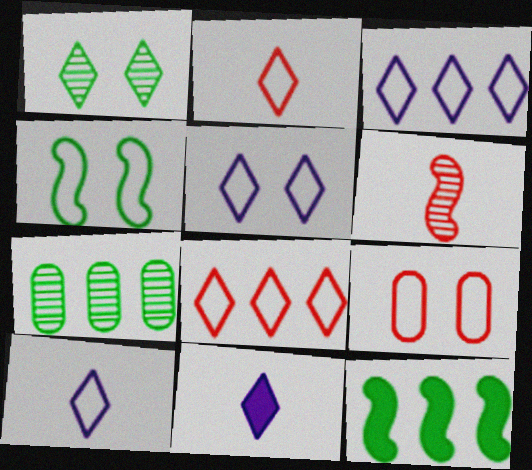[[1, 8, 11], 
[3, 5, 10], 
[4, 5, 9]]